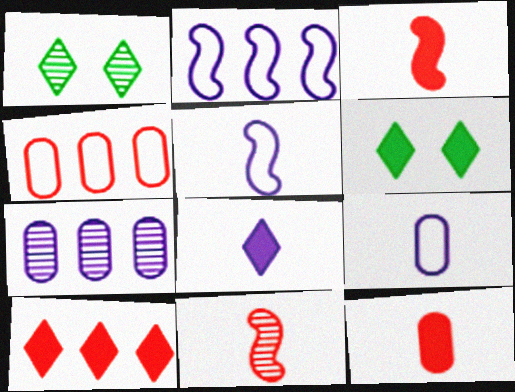[[1, 2, 12], 
[1, 7, 11], 
[6, 8, 10]]